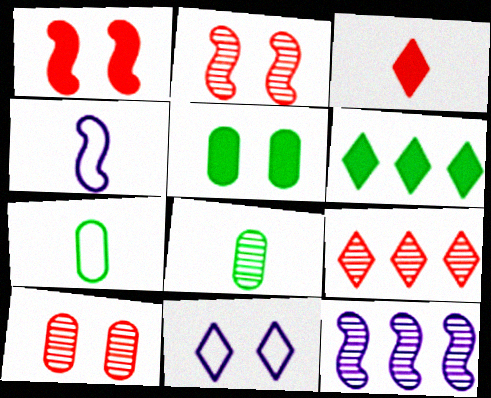[[2, 5, 11], 
[3, 4, 8], 
[4, 5, 9], 
[4, 6, 10]]